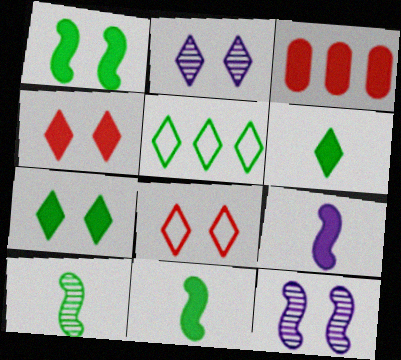[[2, 7, 8], 
[3, 7, 9]]